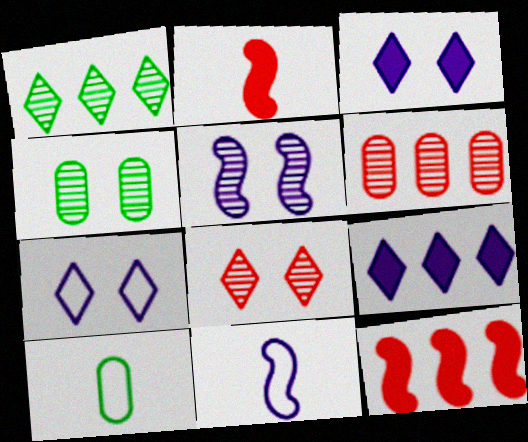[[4, 5, 8]]